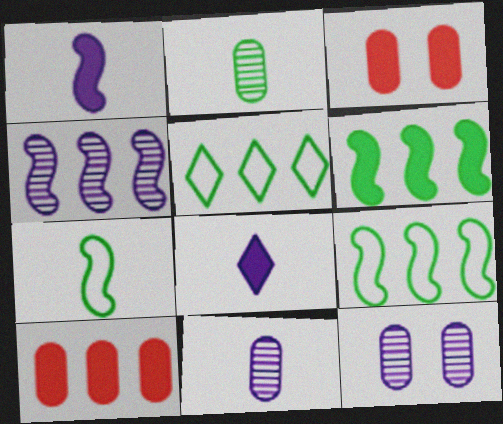[[3, 6, 8], 
[4, 5, 10]]